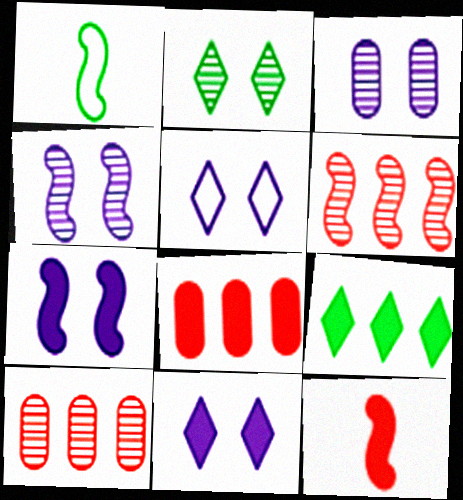[[1, 6, 7], 
[1, 10, 11], 
[3, 5, 7]]